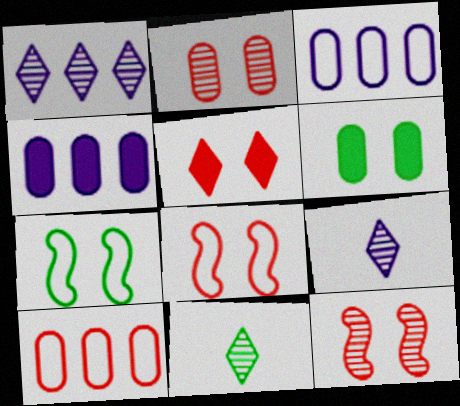[[2, 5, 8], 
[4, 8, 11]]